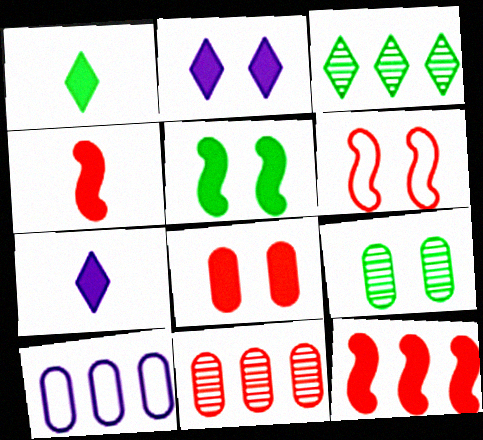[[2, 5, 8], 
[2, 6, 9], 
[3, 10, 12]]